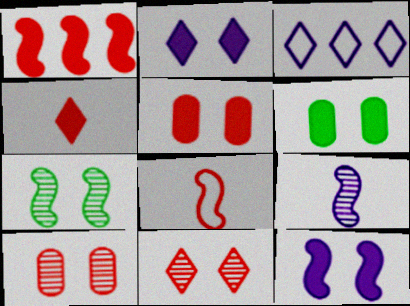[[1, 4, 5]]